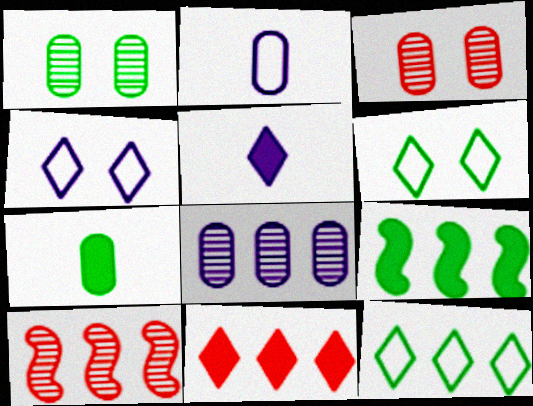[[4, 7, 10]]